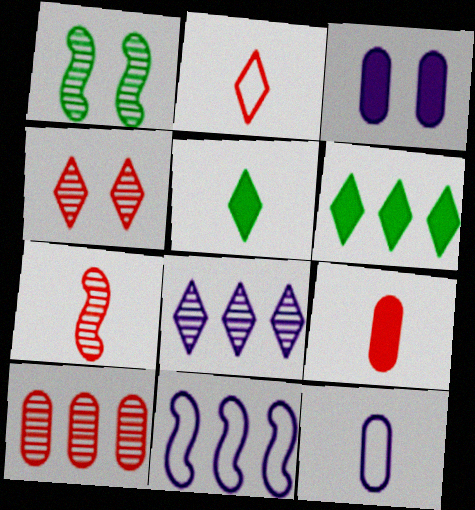[[2, 7, 9], 
[4, 7, 10], 
[5, 7, 12], 
[6, 10, 11]]